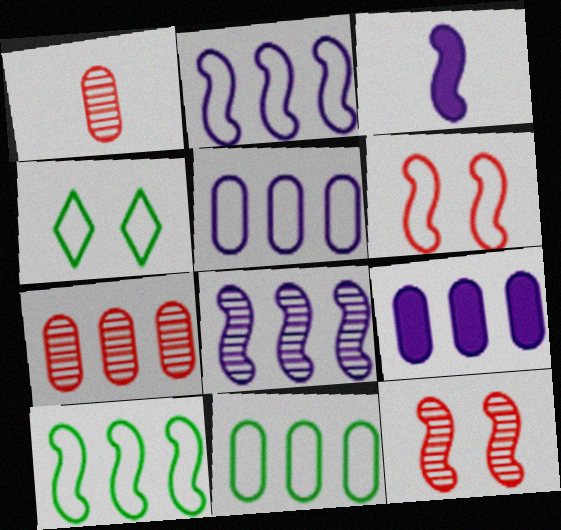[[3, 4, 7], 
[3, 10, 12], 
[7, 9, 11]]